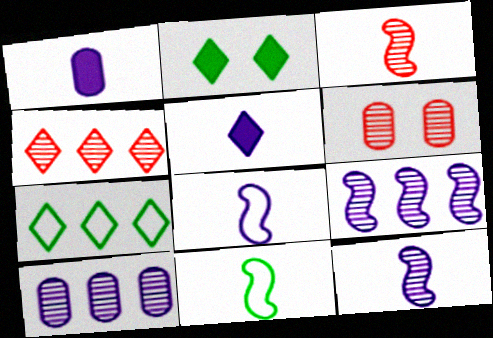[[3, 4, 6]]